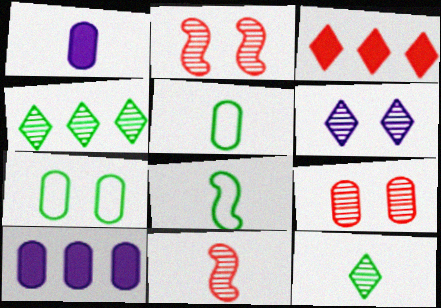[[5, 9, 10]]